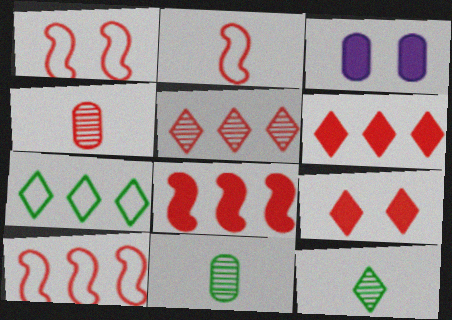[[1, 2, 10], 
[1, 4, 6], 
[3, 10, 12], 
[4, 9, 10]]